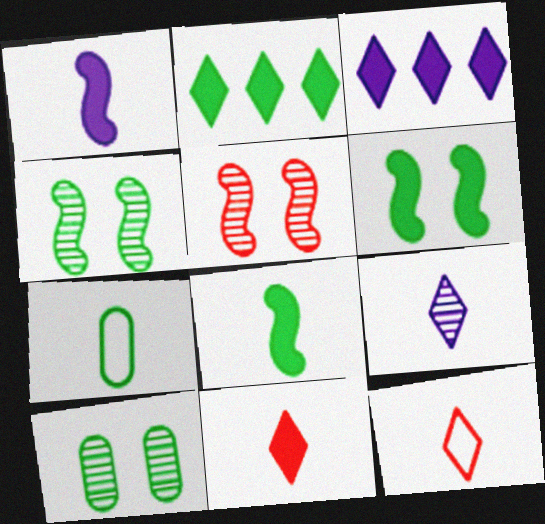[[2, 4, 7], 
[3, 5, 7]]